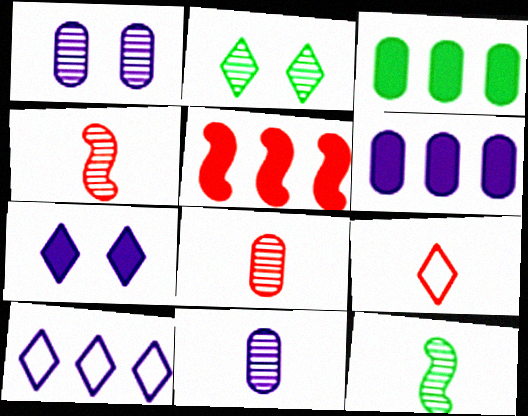[]